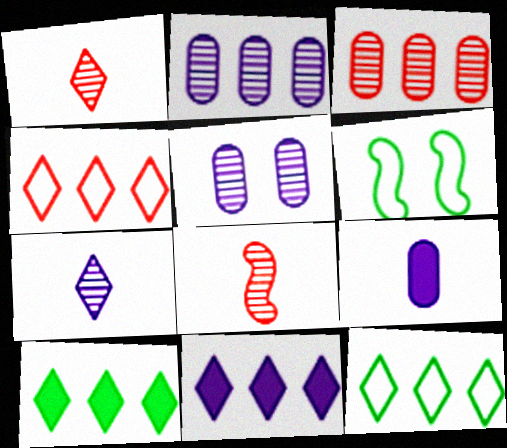[]